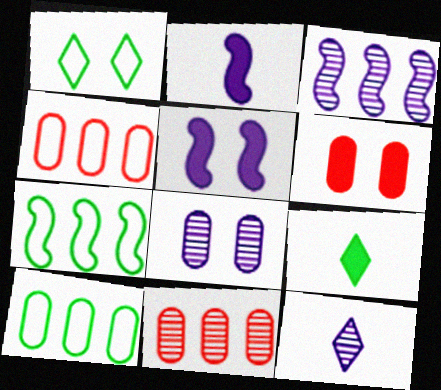[[1, 2, 11], 
[3, 8, 12], 
[6, 7, 12]]